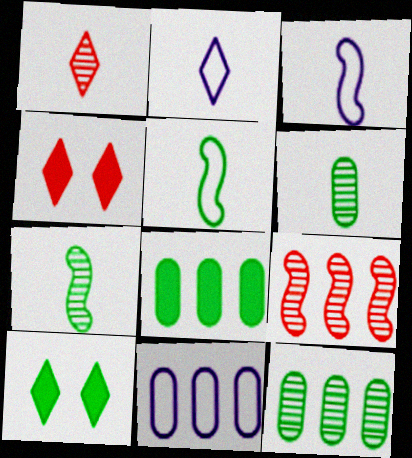[[3, 4, 12], 
[4, 7, 11], 
[5, 10, 12]]